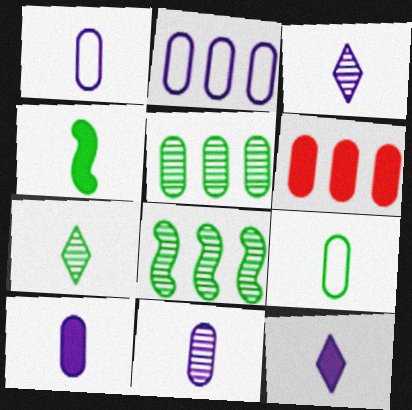[[1, 10, 11], 
[2, 5, 6], 
[4, 7, 9]]